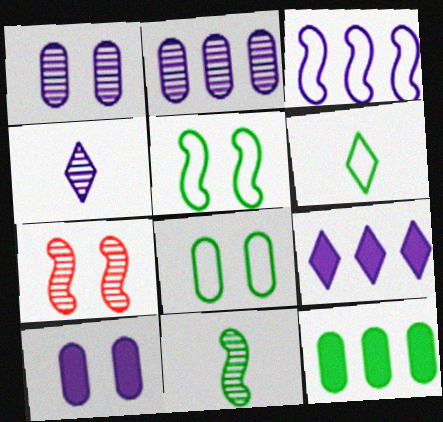[[2, 3, 9], 
[3, 4, 10]]